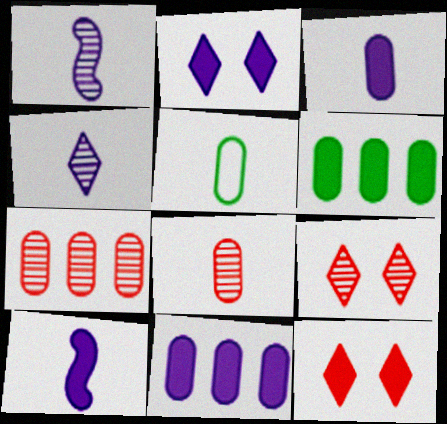[[2, 10, 11], 
[3, 5, 8], 
[6, 10, 12]]